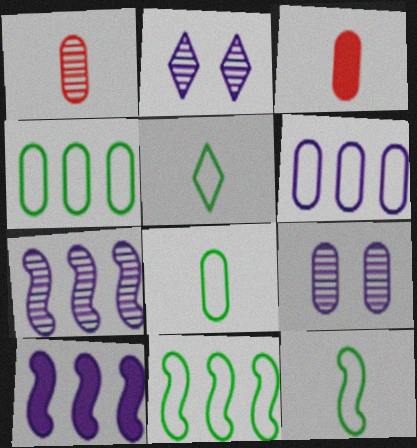[[2, 3, 11], 
[3, 4, 9], 
[5, 8, 12]]